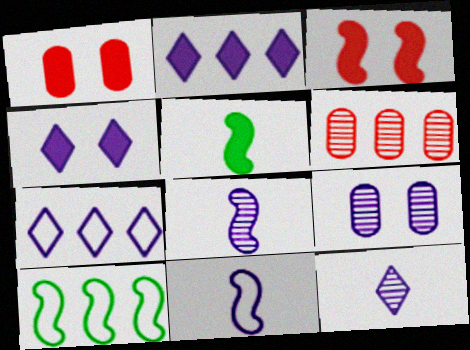[[1, 2, 5], 
[1, 10, 12], 
[2, 6, 10], 
[2, 9, 11], 
[3, 8, 10], 
[4, 7, 12]]